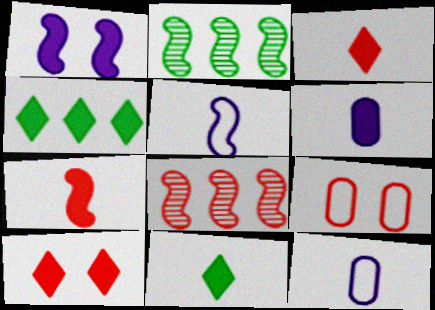[[2, 10, 12], 
[3, 8, 9], 
[6, 7, 11]]